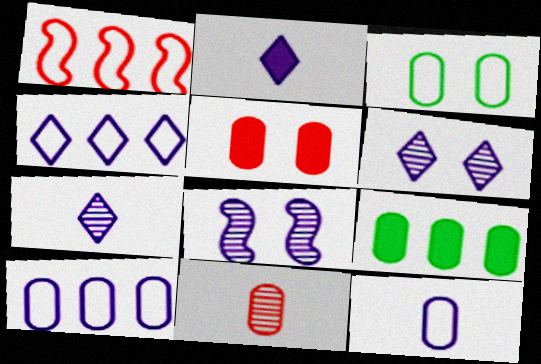[[2, 4, 6], 
[2, 8, 10]]